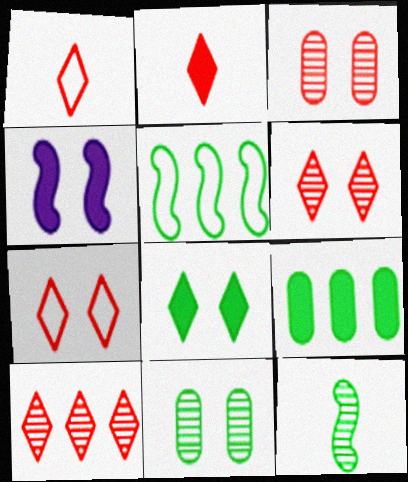[[2, 4, 9], 
[2, 7, 10], 
[4, 7, 11]]